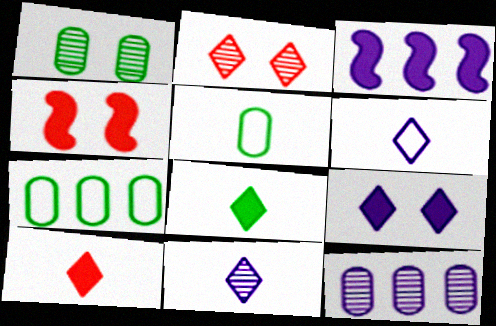[[2, 3, 5], 
[4, 7, 11]]